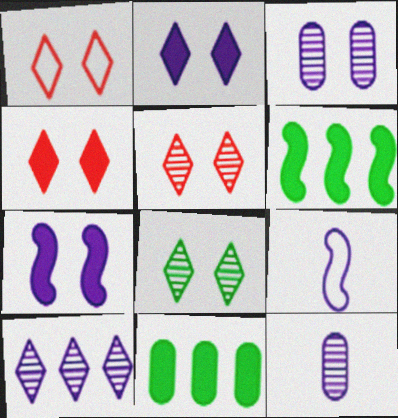[[1, 2, 8], 
[1, 4, 5], 
[1, 6, 12], 
[5, 9, 11]]